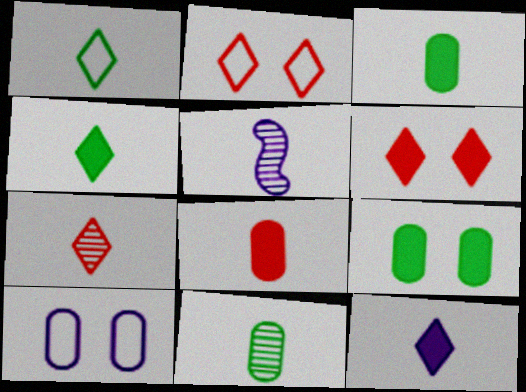[[1, 5, 8], 
[1, 7, 12], 
[5, 7, 11]]